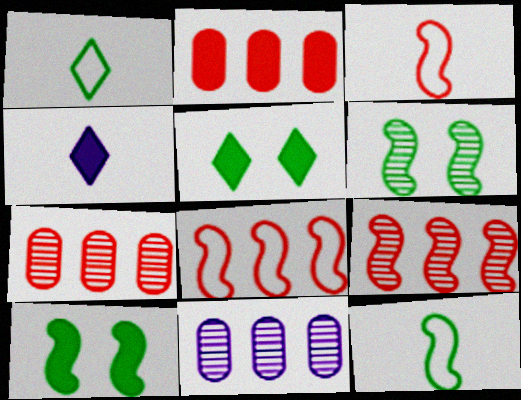[[2, 4, 10], 
[3, 5, 11]]